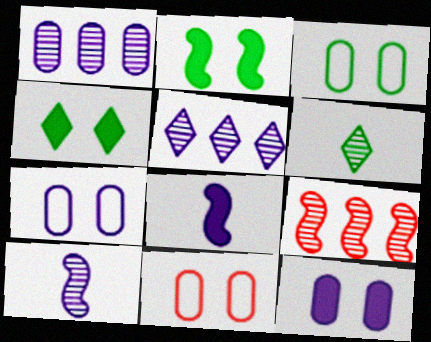[[3, 7, 11], 
[5, 7, 8]]